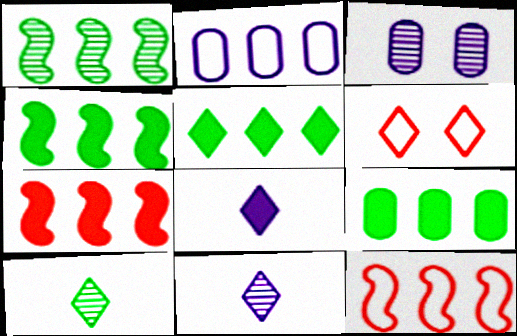[[4, 5, 9], 
[5, 6, 11]]